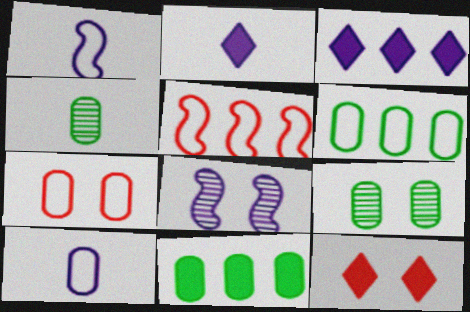[[2, 5, 9], 
[3, 8, 10], 
[6, 7, 10]]